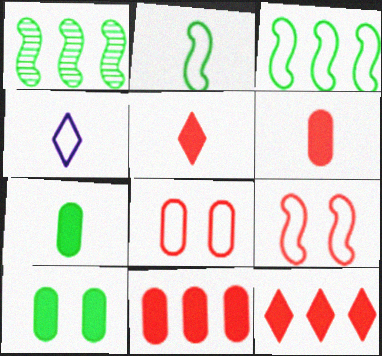[[3, 4, 8]]